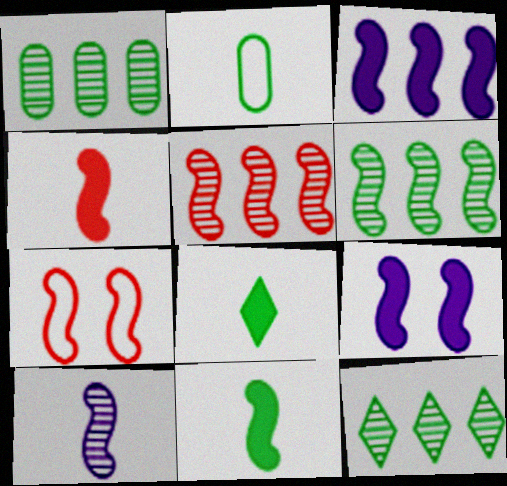[[1, 6, 12], 
[4, 5, 7]]